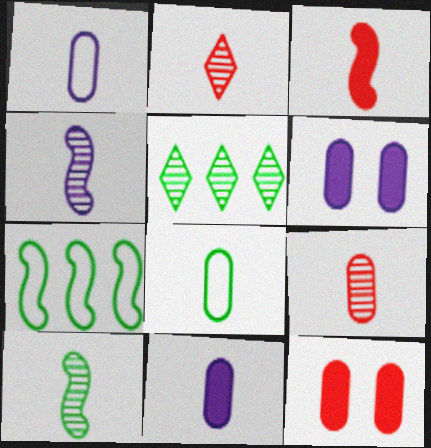[[2, 6, 7], 
[8, 9, 11]]